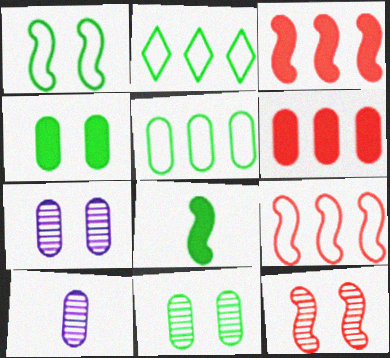[[2, 8, 11]]